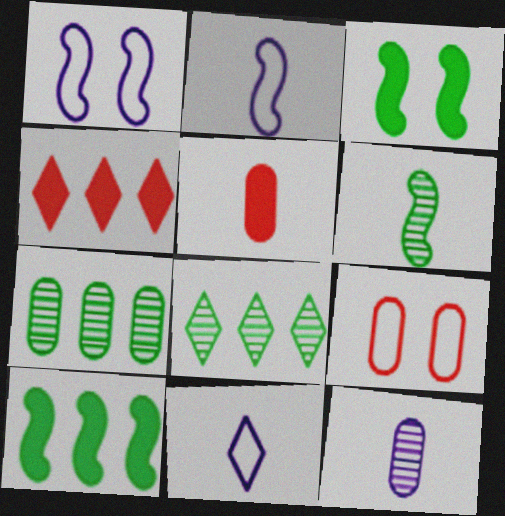[[1, 5, 8], 
[5, 6, 11]]